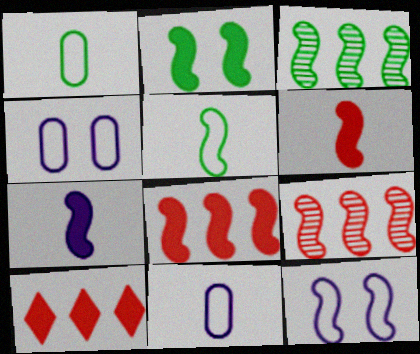[[2, 3, 5], 
[2, 7, 8], 
[3, 6, 12]]